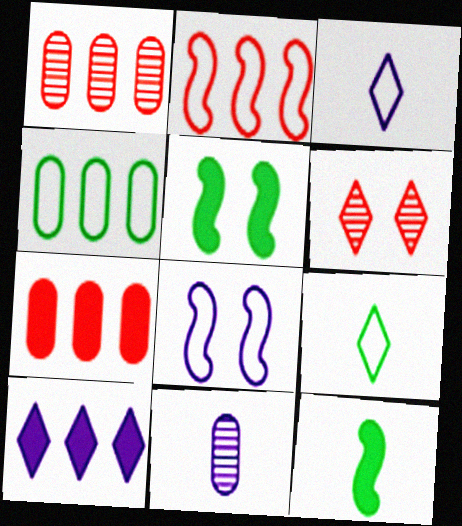[[1, 3, 5], 
[6, 9, 10], 
[8, 10, 11]]